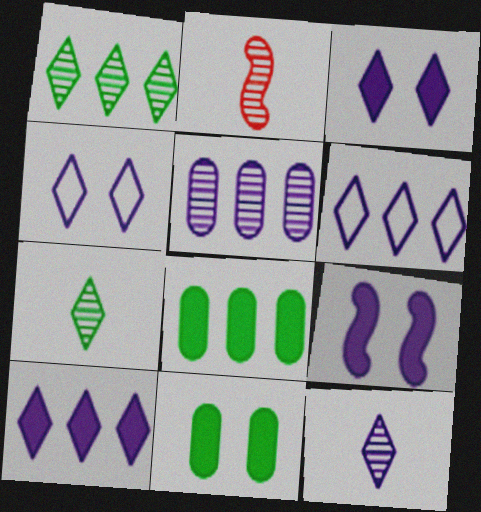[[2, 4, 8], 
[2, 6, 11], 
[3, 6, 12], 
[4, 10, 12]]